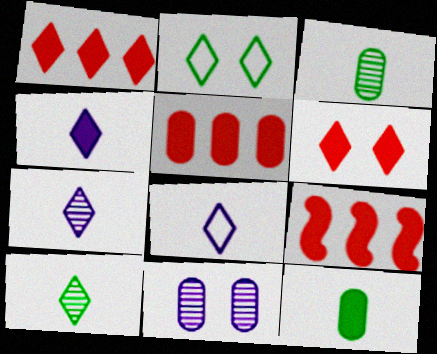[[1, 2, 7], 
[1, 5, 9], 
[4, 7, 8]]